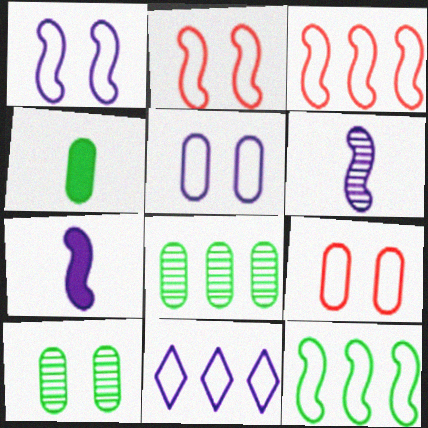[]